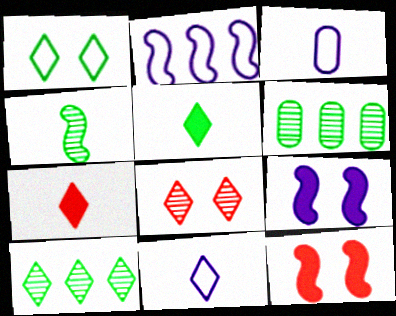[[1, 5, 10], 
[2, 4, 12], 
[3, 4, 7], 
[3, 10, 12], 
[6, 11, 12]]